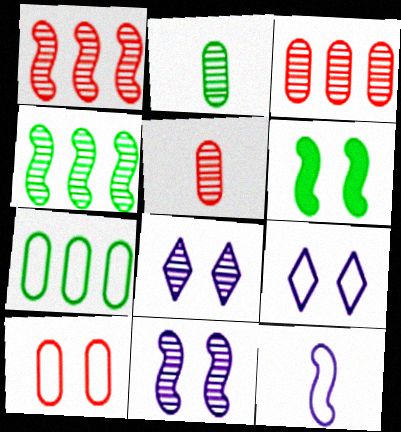[[1, 2, 8], 
[1, 6, 12], 
[4, 5, 8], 
[6, 8, 10]]